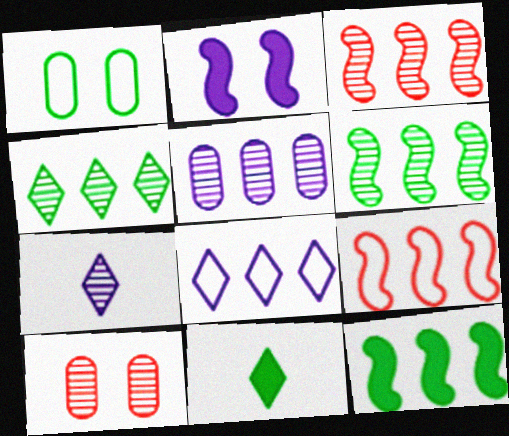[[1, 6, 11], 
[3, 4, 5], 
[6, 7, 10]]